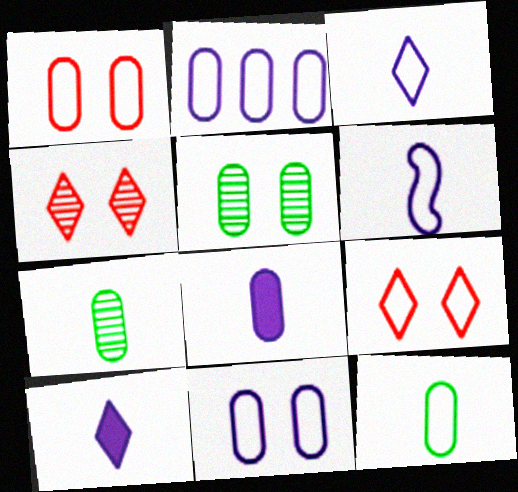[[1, 2, 12]]